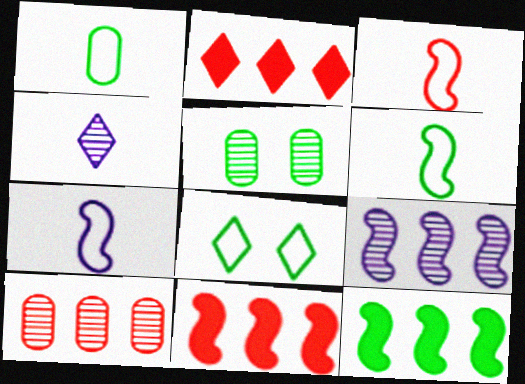[[2, 4, 8], 
[2, 5, 7], 
[3, 6, 7]]